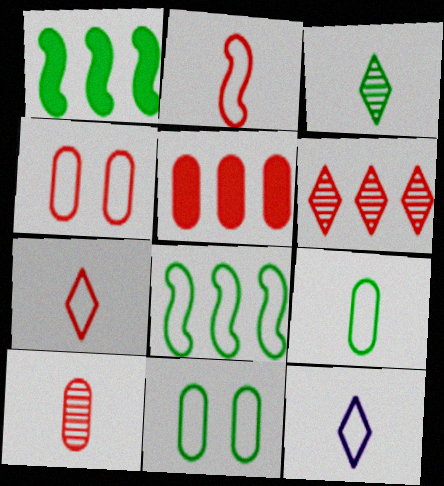[[1, 3, 11], 
[2, 9, 12], 
[4, 5, 10], 
[4, 8, 12]]